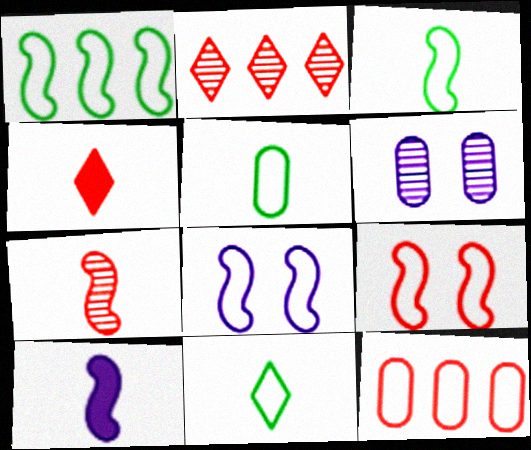[[1, 4, 6], 
[3, 5, 11], 
[3, 7, 10], 
[8, 11, 12]]